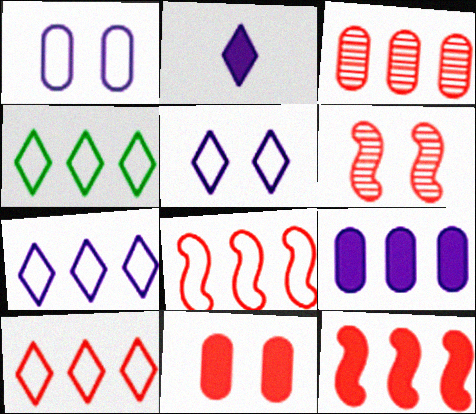[[3, 10, 12], 
[4, 7, 10]]